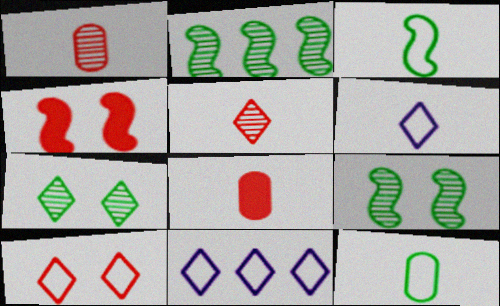[[8, 9, 11]]